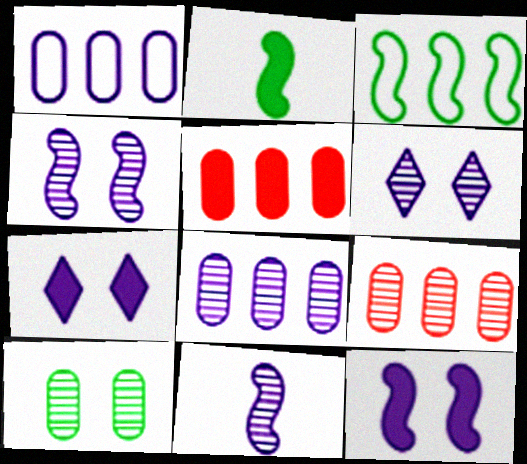[[1, 7, 11], 
[2, 5, 7], 
[6, 8, 11]]